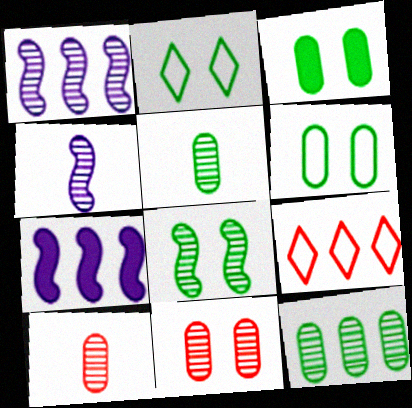[[2, 3, 8], 
[2, 7, 10], 
[3, 4, 9], 
[7, 9, 12]]